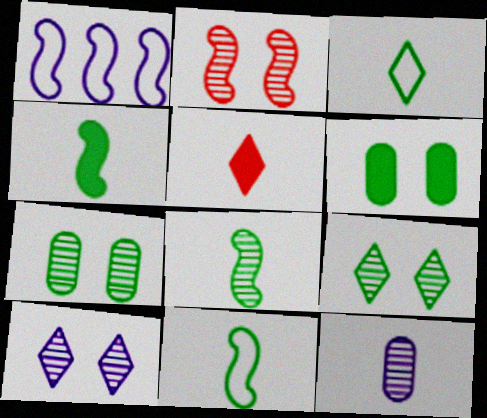[[1, 2, 4], 
[1, 5, 7], 
[2, 7, 10], 
[4, 8, 11], 
[5, 11, 12]]